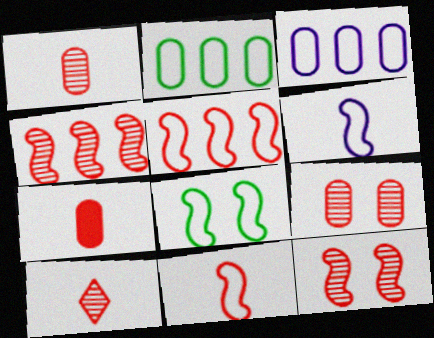[[4, 9, 10], 
[5, 6, 8], 
[7, 10, 11]]